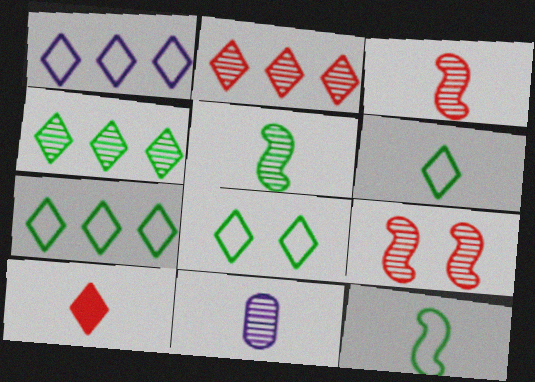[[4, 9, 11], 
[6, 7, 8], 
[10, 11, 12]]